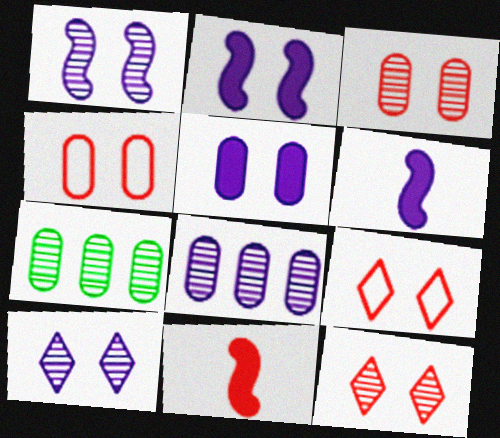[[6, 7, 9]]